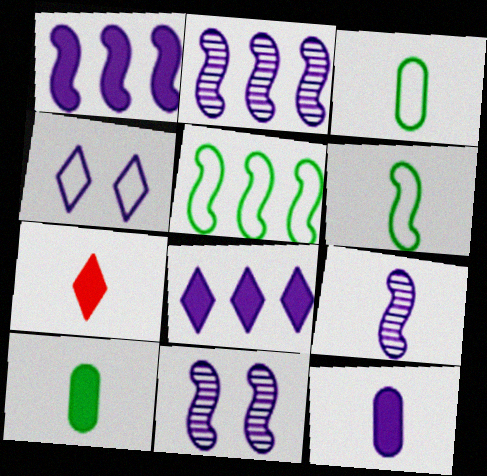[[2, 4, 12], 
[2, 9, 11], 
[3, 7, 9]]